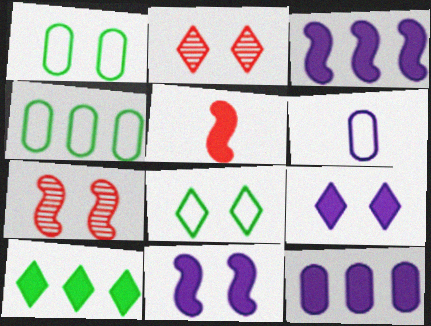[[1, 2, 11], 
[1, 7, 9], 
[2, 8, 9], 
[6, 7, 10]]